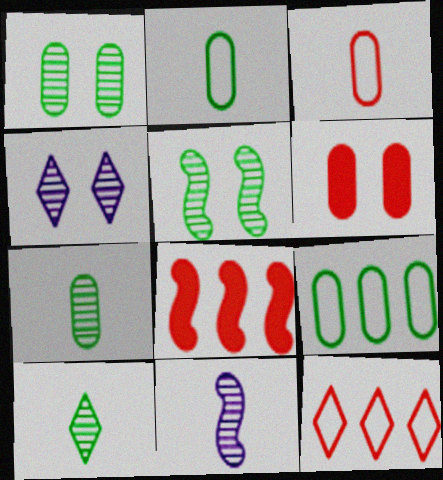[[2, 4, 8]]